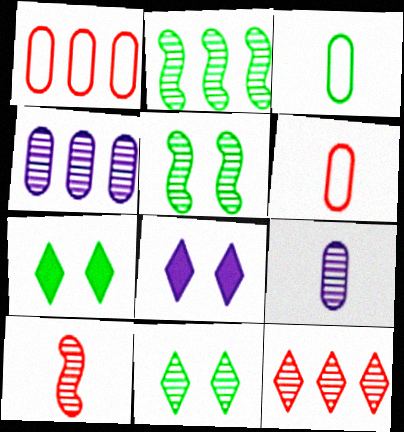[[2, 3, 7], 
[2, 4, 12], 
[2, 6, 8], 
[4, 10, 11], 
[5, 9, 12]]